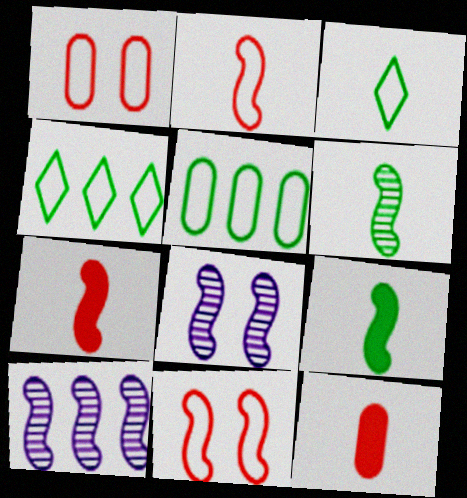[[4, 8, 12], 
[9, 10, 11]]